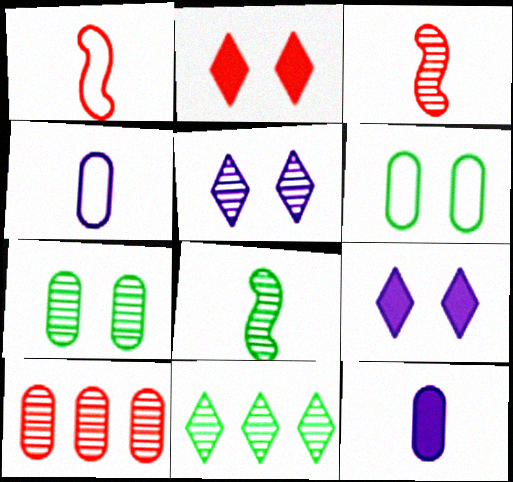[[1, 2, 10], 
[5, 8, 10], 
[6, 10, 12], 
[7, 8, 11]]